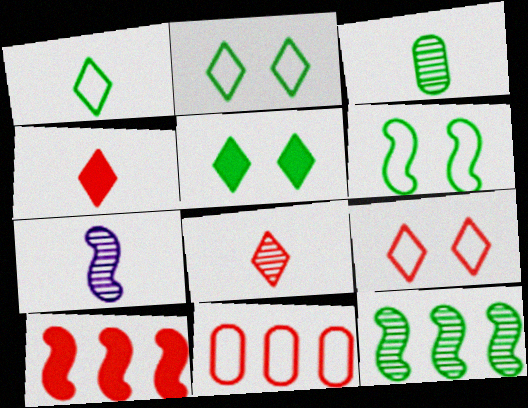[[3, 7, 8], 
[5, 7, 11], 
[6, 7, 10]]